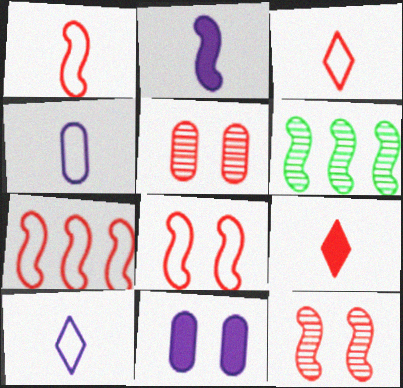[[1, 7, 8], 
[2, 6, 8], 
[3, 6, 11], 
[5, 7, 9]]